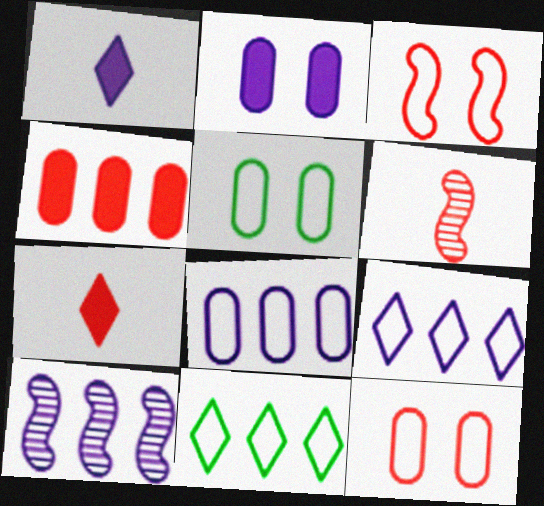[[2, 6, 11], 
[4, 10, 11], 
[5, 7, 10]]